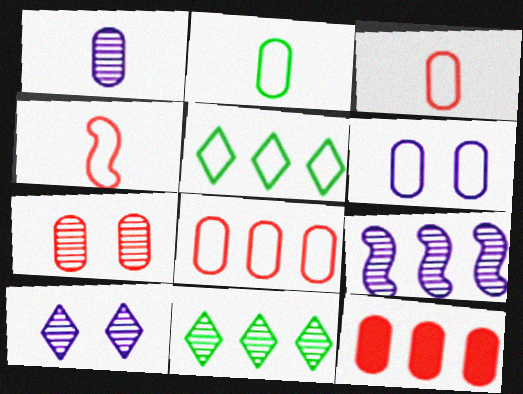[[1, 9, 10], 
[2, 6, 8], 
[3, 7, 12], 
[4, 5, 6], 
[5, 9, 12]]